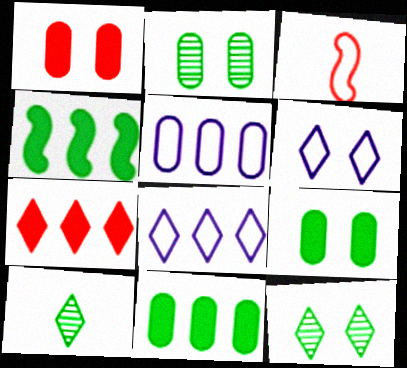[[6, 7, 10]]